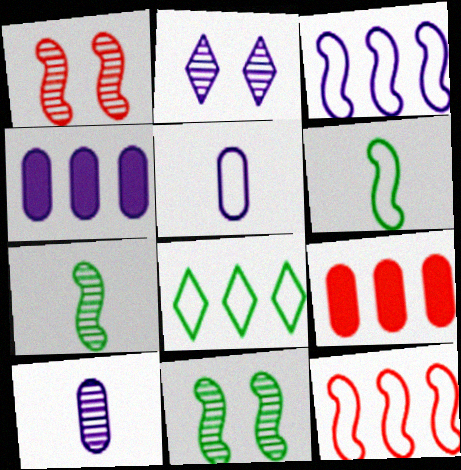[[2, 6, 9]]